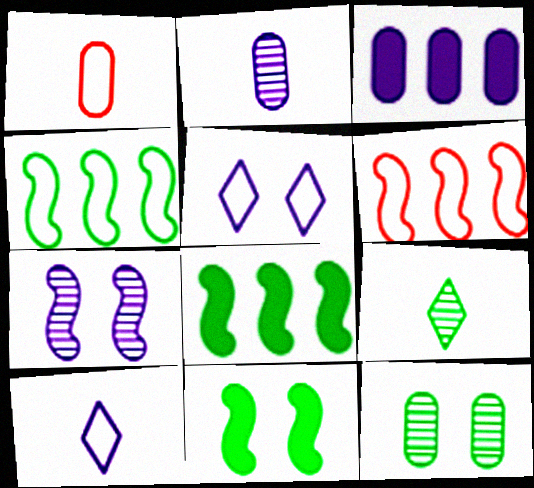[[1, 3, 12], 
[1, 4, 5], 
[3, 7, 10]]